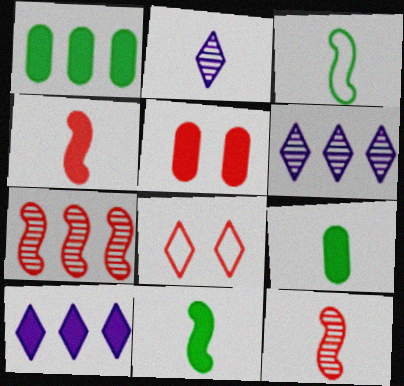[[3, 5, 6], 
[5, 10, 11]]